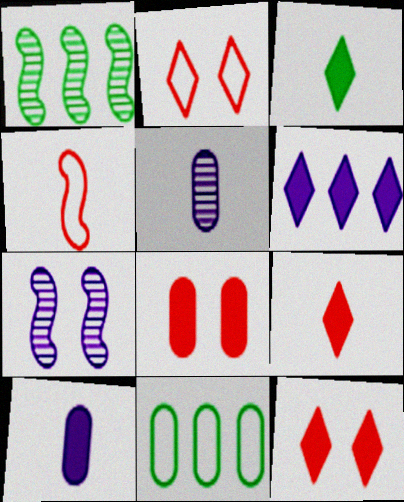[[1, 2, 10], 
[3, 4, 5], 
[3, 6, 12], 
[5, 8, 11], 
[7, 9, 11]]